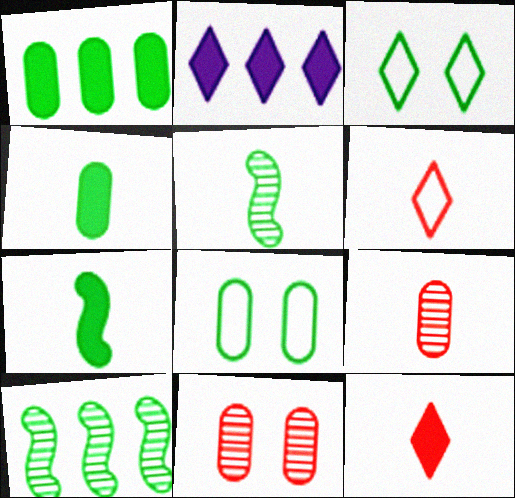[[1, 3, 5], 
[3, 4, 10]]